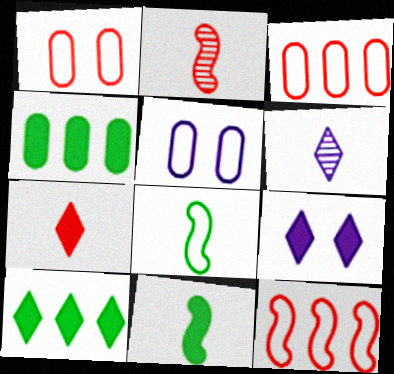[[2, 5, 10], 
[7, 9, 10]]